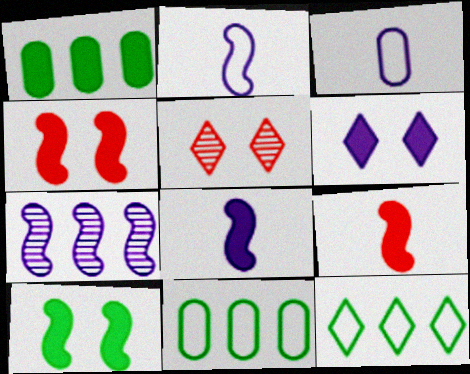[[1, 2, 5], 
[1, 6, 9], 
[3, 6, 7], 
[5, 8, 11]]